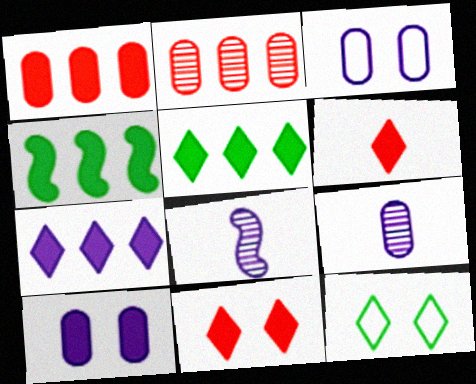[[1, 4, 7], 
[1, 8, 12], 
[3, 7, 8], 
[4, 6, 10]]